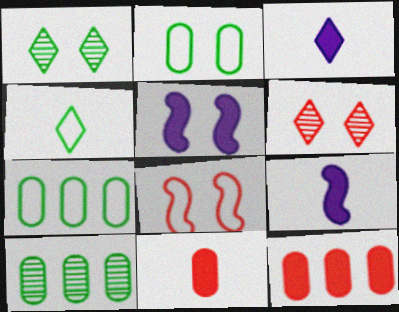[[2, 5, 6], 
[3, 8, 10], 
[6, 7, 9]]